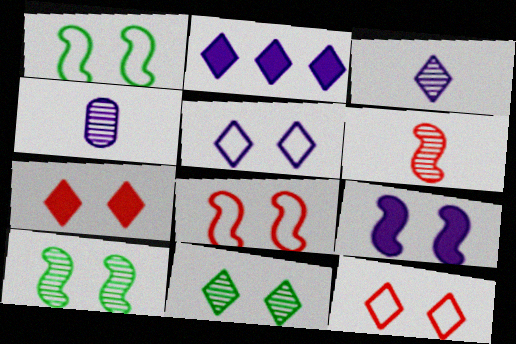[[2, 3, 5], 
[5, 7, 11], 
[8, 9, 10]]